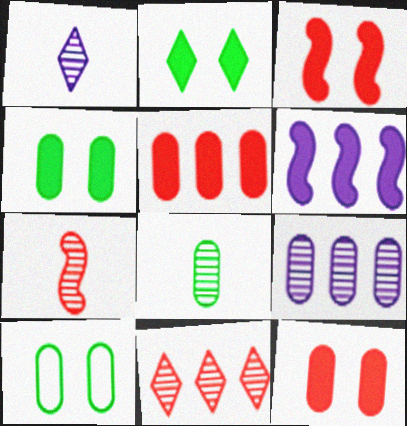[[1, 7, 8]]